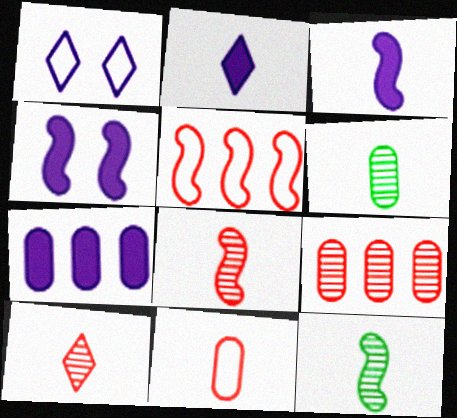[[2, 4, 7], 
[2, 11, 12], 
[4, 5, 12]]